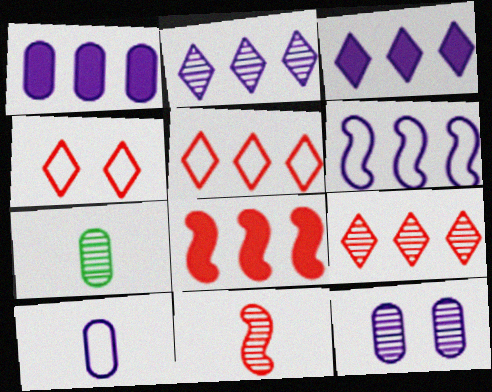[[1, 2, 6], 
[1, 10, 12]]